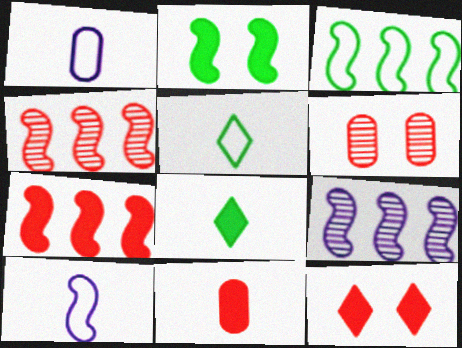[[2, 4, 10], 
[3, 7, 9], 
[7, 11, 12]]